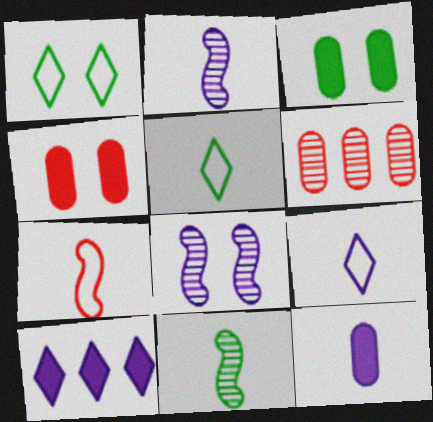[[1, 4, 8], 
[2, 9, 12]]